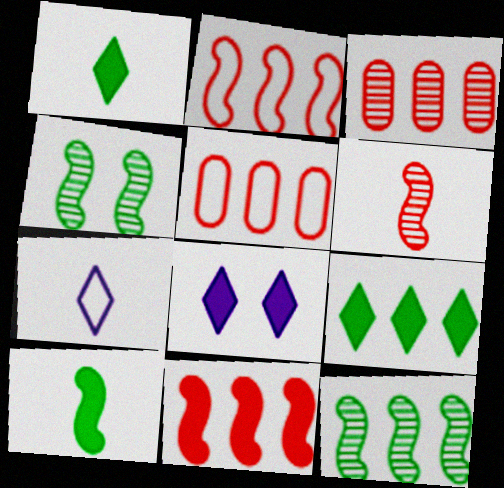[]